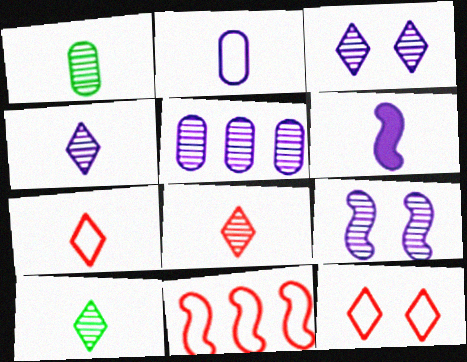[[1, 6, 7], 
[2, 4, 6], 
[4, 5, 9], 
[4, 8, 10]]